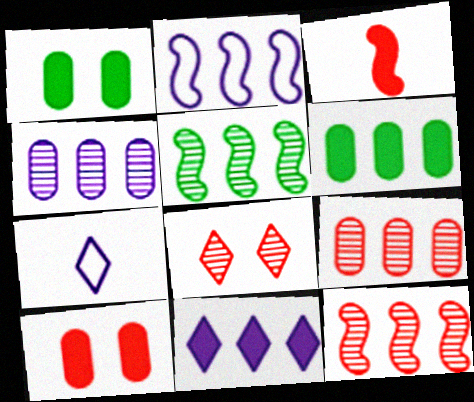[[1, 3, 11], 
[1, 7, 12], 
[2, 4, 11], 
[5, 7, 10]]